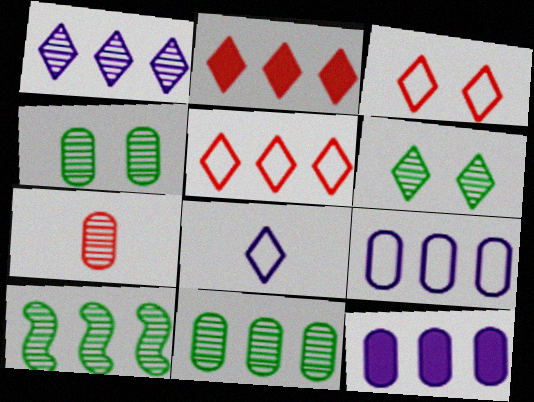[[2, 6, 8], 
[2, 9, 10], 
[5, 10, 12]]